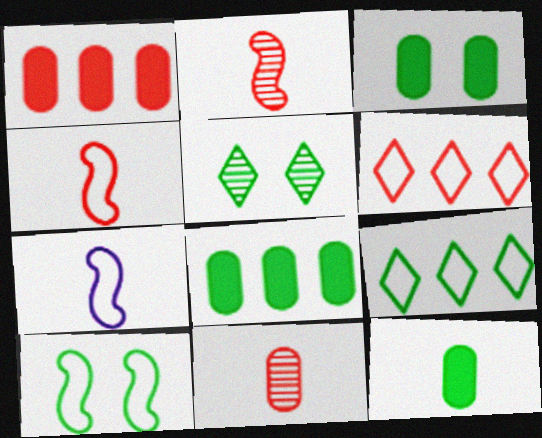[[1, 5, 7], 
[3, 5, 10], 
[3, 8, 12]]